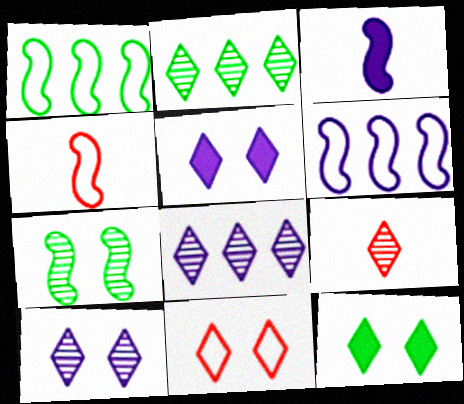[[2, 9, 10], 
[10, 11, 12]]